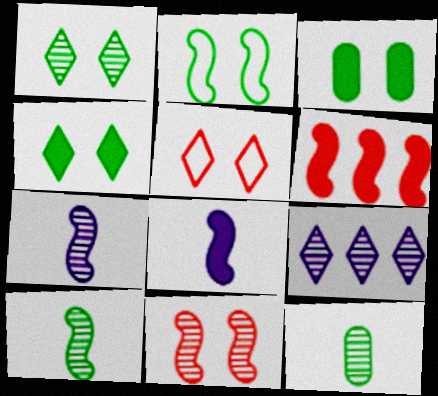[[1, 2, 3], 
[2, 6, 7], 
[9, 11, 12]]